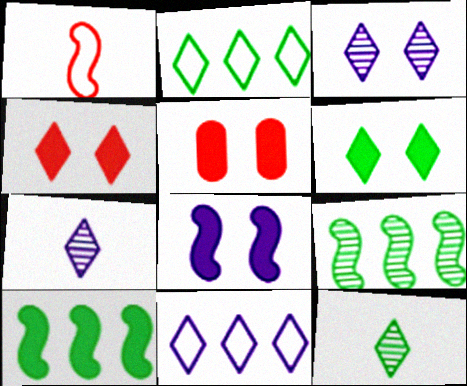[[1, 8, 9], 
[2, 4, 7], 
[2, 6, 12], 
[4, 11, 12], 
[5, 6, 8]]